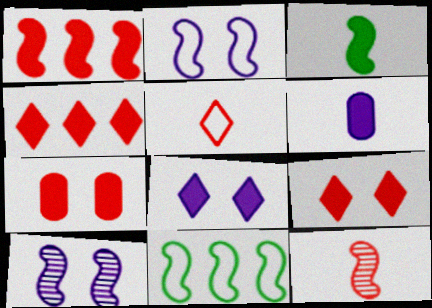[]